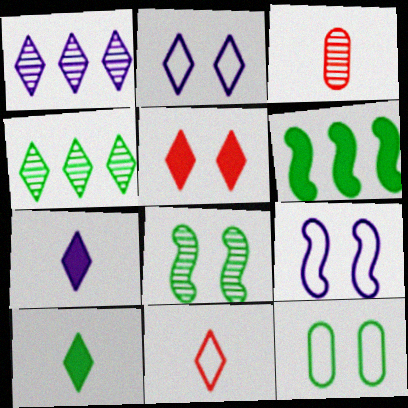[[1, 2, 7], 
[1, 3, 8], 
[2, 3, 6]]